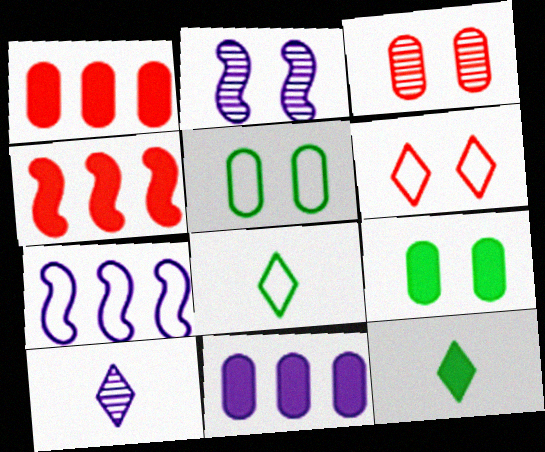[[1, 2, 8], 
[2, 6, 9], 
[3, 7, 12], 
[4, 5, 10]]